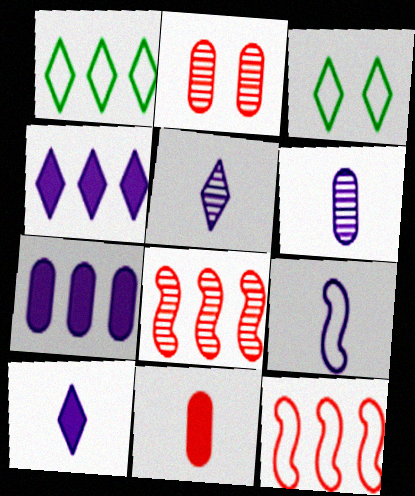[[1, 7, 8], 
[6, 9, 10]]